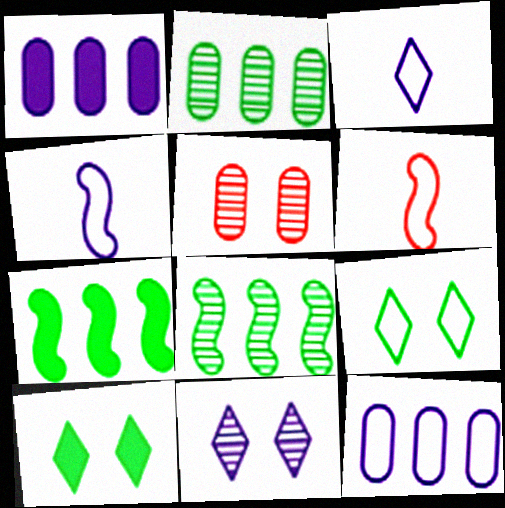[[1, 4, 11], 
[3, 5, 7], 
[6, 9, 12]]